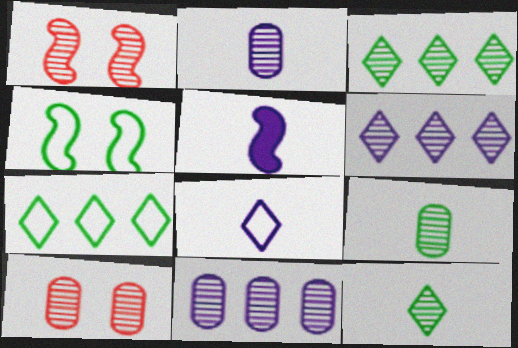[[1, 2, 3], 
[1, 6, 9], 
[1, 11, 12], 
[2, 5, 8], 
[5, 7, 10], 
[9, 10, 11]]